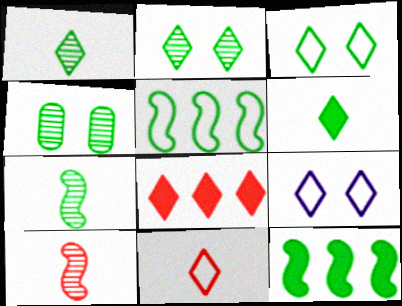[[1, 8, 9], 
[4, 5, 6]]